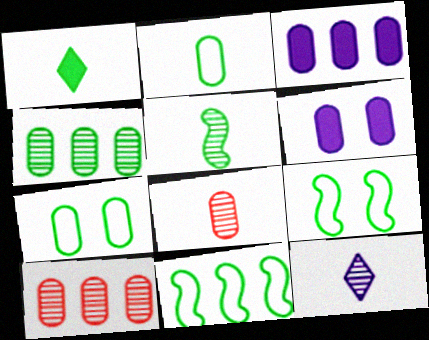[[1, 2, 5], 
[1, 4, 9], 
[2, 6, 10], 
[3, 7, 8], 
[5, 8, 12]]